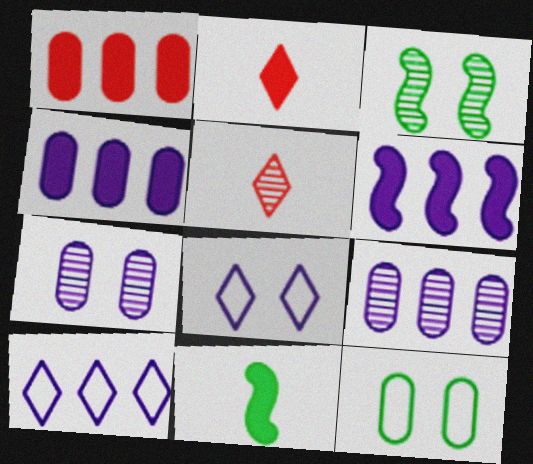[[3, 5, 9], 
[5, 6, 12], 
[6, 9, 10]]